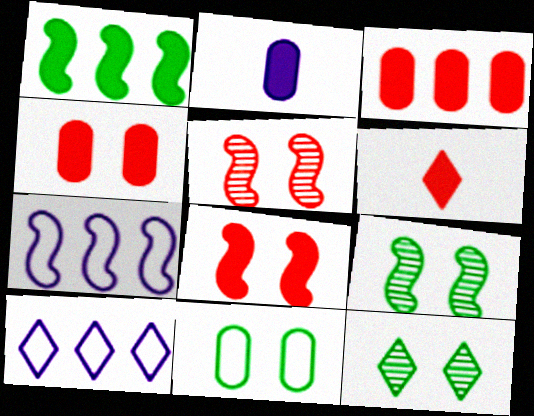[[3, 6, 8], 
[6, 10, 12]]